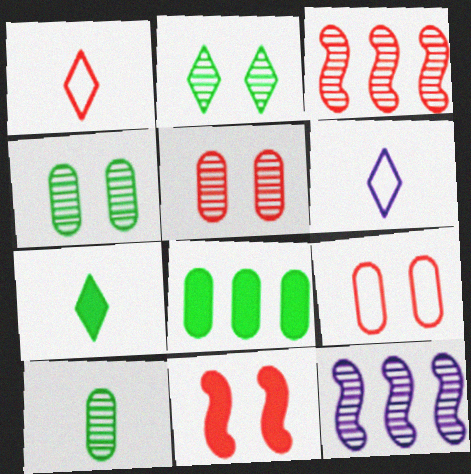[[7, 9, 12]]